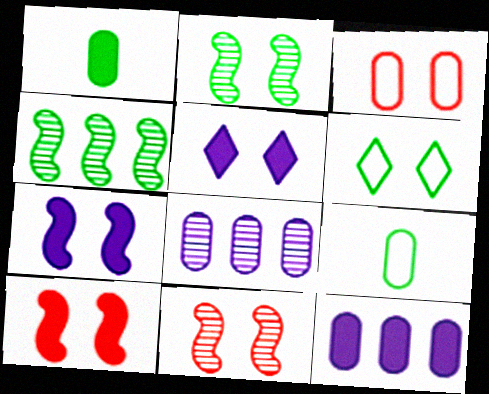[[1, 3, 8], 
[1, 4, 6], 
[2, 3, 5]]